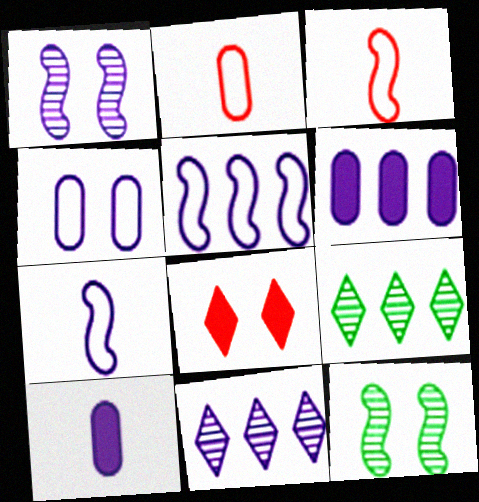[[4, 8, 12], 
[5, 6, 11]]